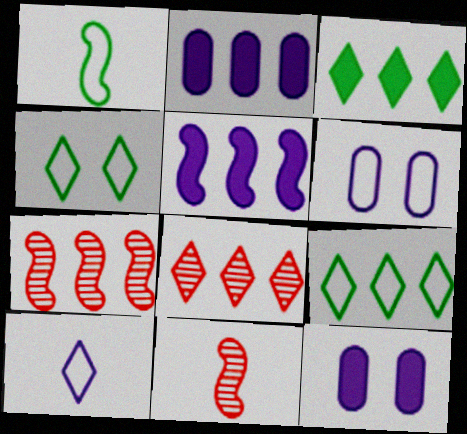[[1, 8, 12], 
[2, 4, 11], 
[2, 7, 9], 
[3, 6, 11], 
[9, 11, 12]]